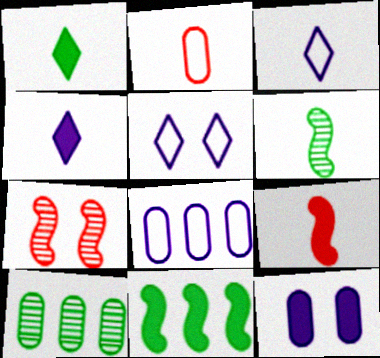[[1, 7, 8], 
[2, 4, 6], 
[2, 10, 12], 
[5, 9, 10]]